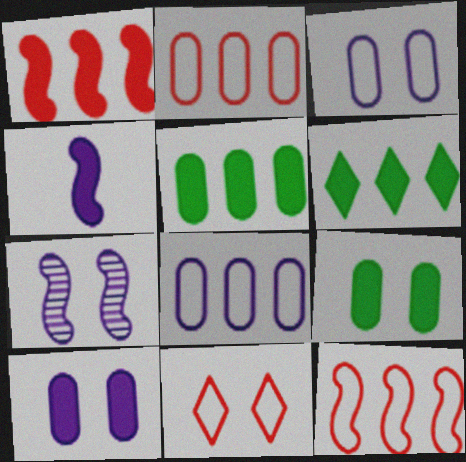[[7, 9, 11]]